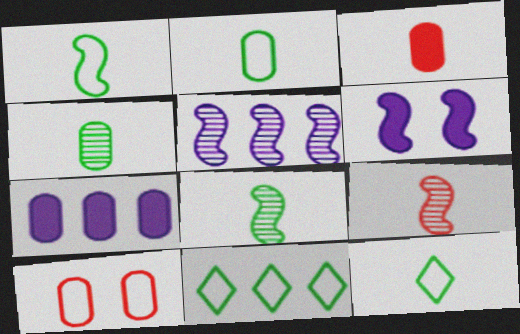[[1, 2, 12], 
[4, 7, 10]]